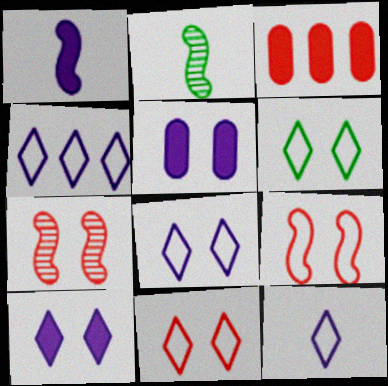[[2, 3, 8], 
[4, 8, 12], 
[5, 6, 7], 
[6, 8, 11]]